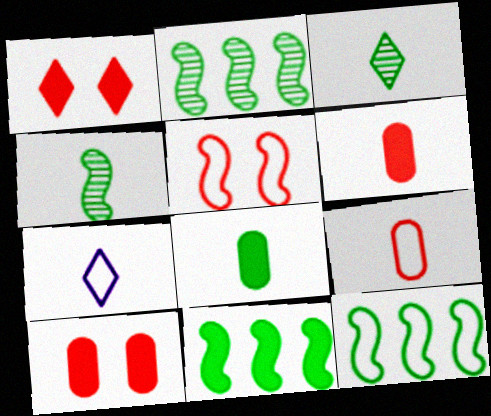[[2, 7, 10], 
[2, 11, 12], 
[4, 6, 7]]